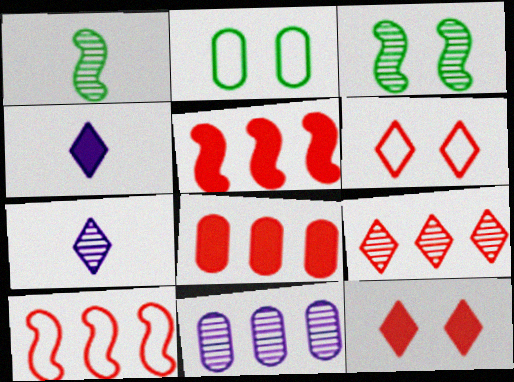[[2, 5, 7], 
[8, 9, 10]]